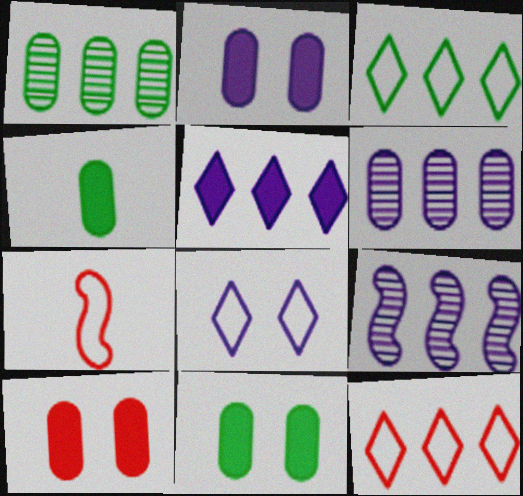[[2, 10, 11]]